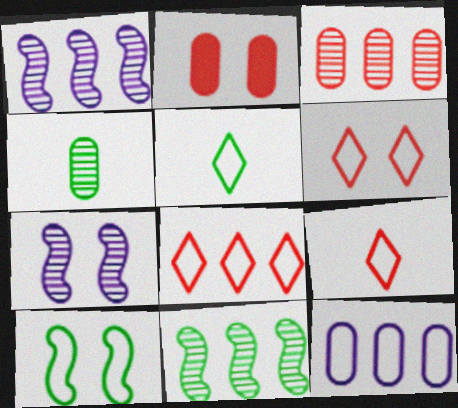[[1, 2, 5], 
[2, 4, 12], 
[6, 8, 9], 
[9, 10, 12]]